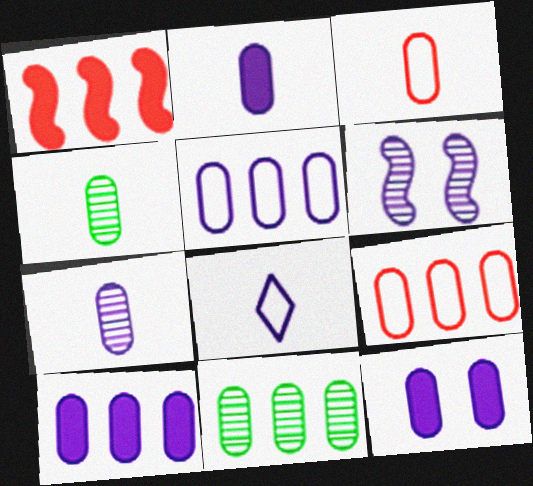[[2, 3, 4], 
[2, 10, 12], 
[3, 11, 12], 
[4, 9, 12], 
[5, 7, 12], 
[6, 8, 10], 
[9, 10, 11]]